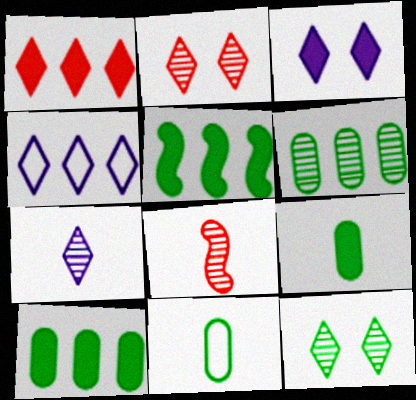[[3, 4, 7], 
[5, 11, 12]]